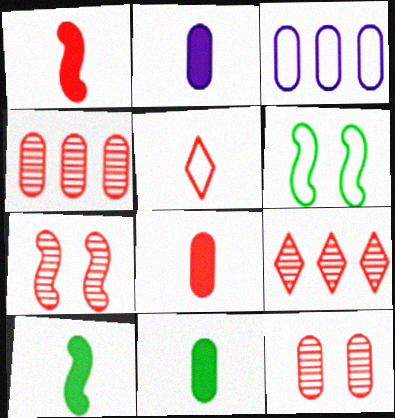[[2, 6, 9], 
[2, 8, 11], 
[3, 5, 6], 
[3, 11, 12]]